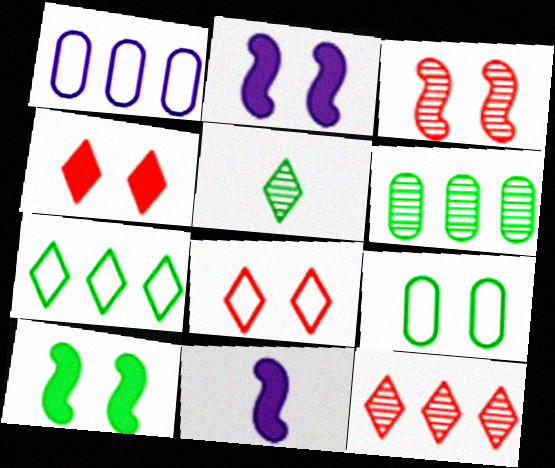[[6, 8, 11], 
[9, 11, 12]]